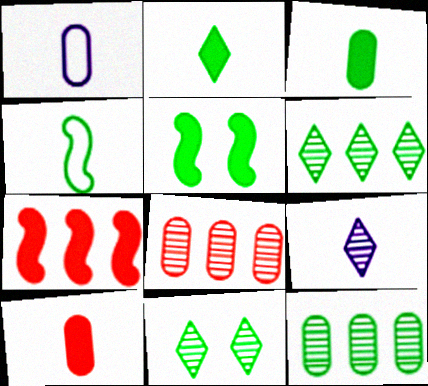[[1, 7, 11], 
[4, 9, 10]]